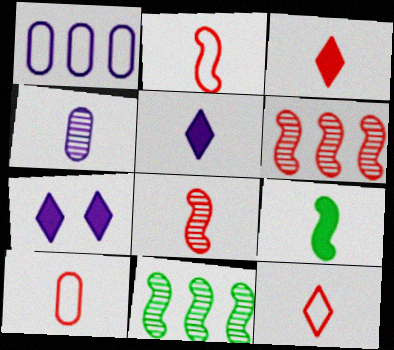[[2, 10, 12], 
[3, 8, 10], 
[4, 9, 12], 
[7, 10, 11]]